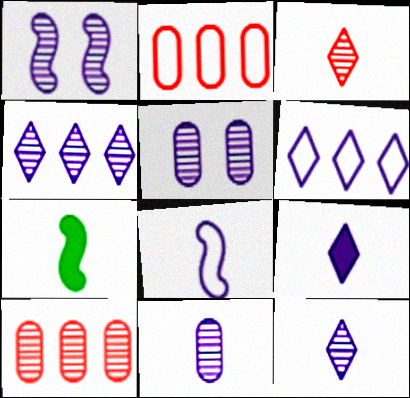[[1, 4, 11], 
[8, 9, 11]]